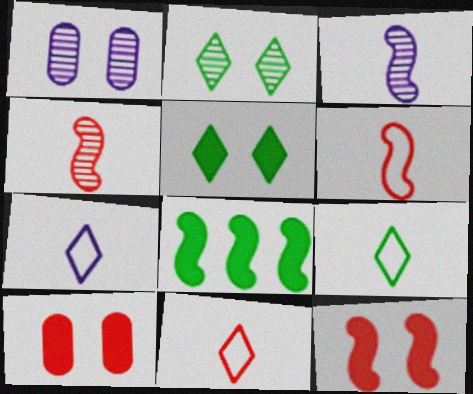[[1, 8, 11], 
[7, 9, 11]]